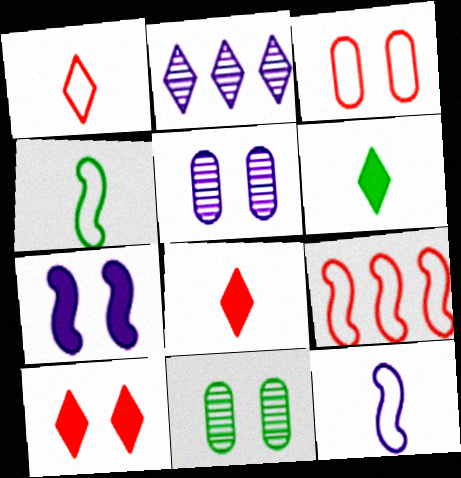[[1, 3, 9], 
[5, 6, 9]]